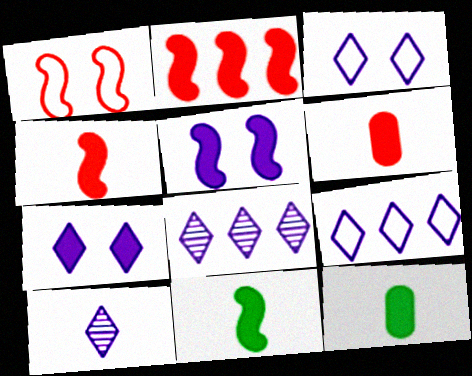[[1, 8, 12], 
[2, 5, 11], 
[2, 7, 12], 
[7, 9, 10]]